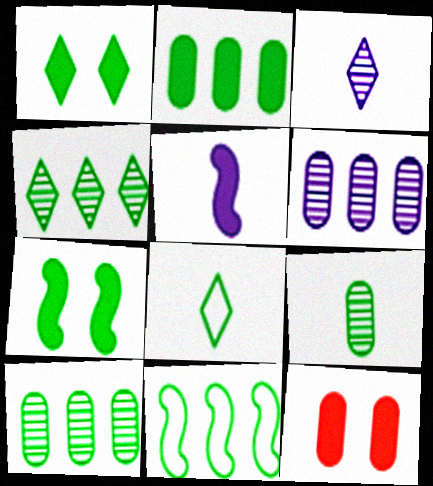[[1, 4, 8], 
[1, 9, 11], 
[2, 4, 11], 
[3, 11, 12], 
[7, 8, 10]]